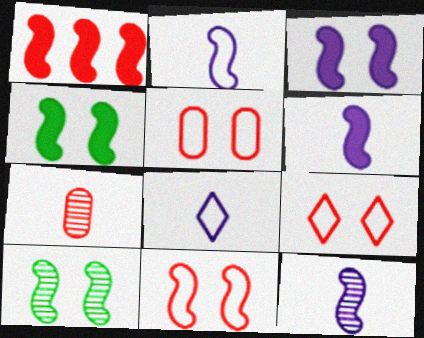[[1, 2, 10], 
[1, 4, 6], 
[1, 7, 9], 
[2, 6, 12], 
[3, 10, 11], 
[5, 9, 11]]